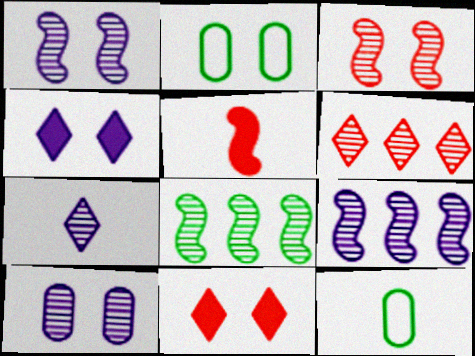[[1, 2, 11], 
[2, 3, 4], 
[5, 7, 12], 
[7, 9, 10], 
[9, 11, 12]]